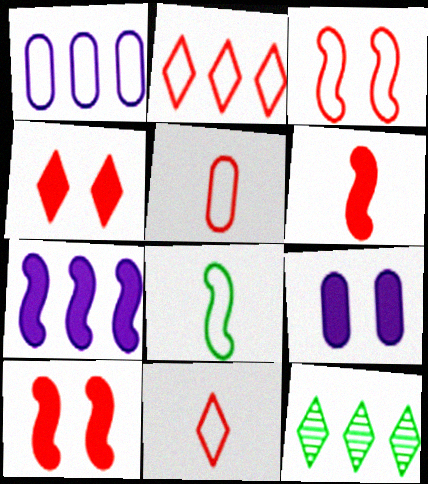[[2, 3, 5]]